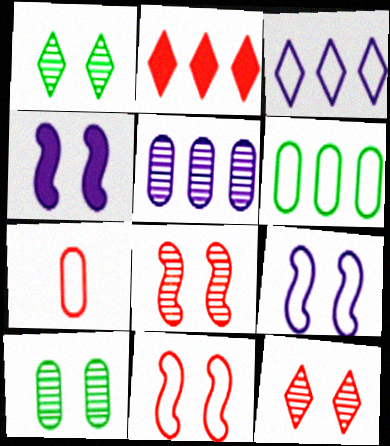[[2, 7, 8]]